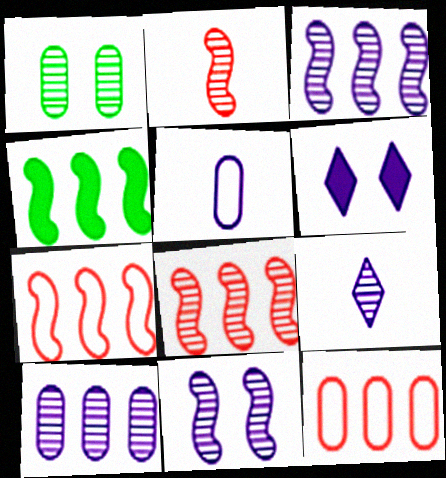[[1, 8, 9], 
[3, 4, 7], 
[3, 5, 6], 
[9, 10, 11]]